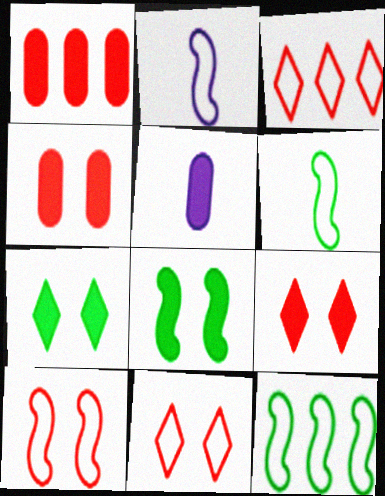[[2, 10, 12]]